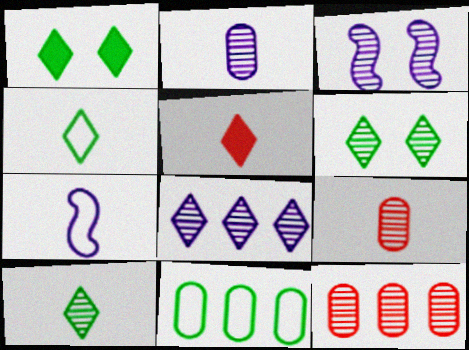[[1, 7, 12], 
[2, 3, 8], 
[3, 5, 11], 
[3, 10, 12]]